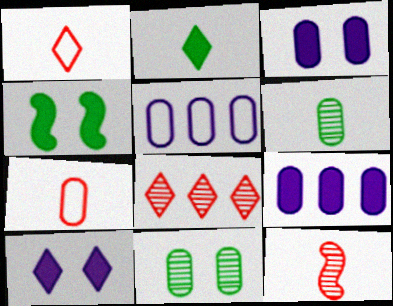[[7, 9, 11]]